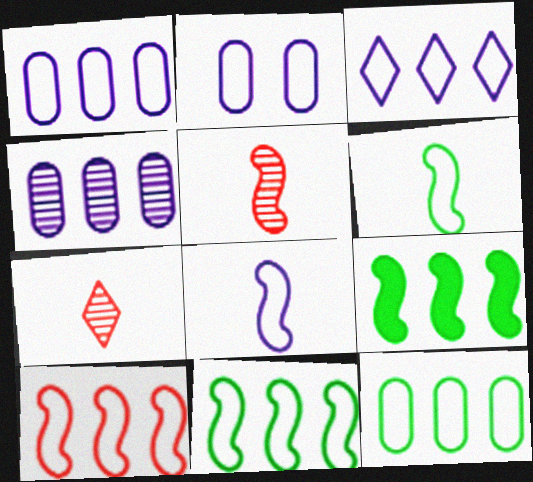[[2, 3, 8], 
[2, 7, 9], 
[3, 10, 12]]